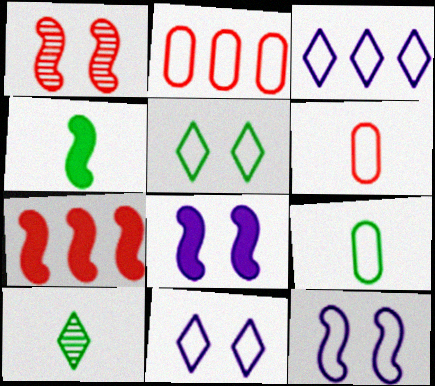[[2, 8, 10], 
[4, 7, 8], 
[4, 9, 10]]